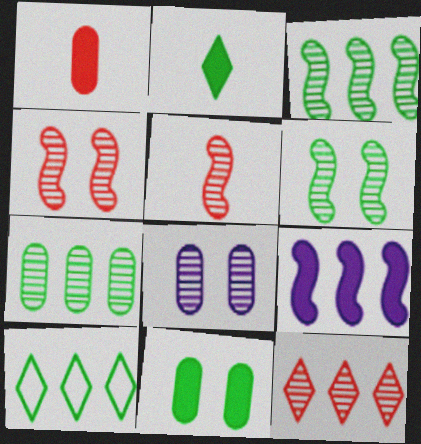[]